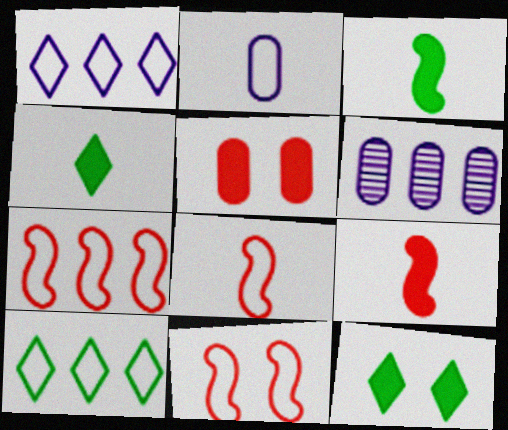[[2, 10, 11], 
[4, 6, 11], 
[6, 8, 12], 
[7, 8, 11]]